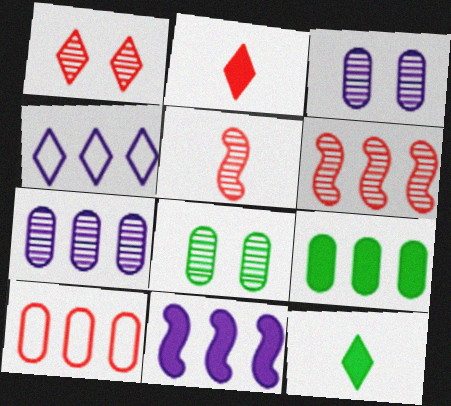[[1, 4, 12], 
[4, 6, 9], 
[4, 7, 11], 
[7, 9, 10]]